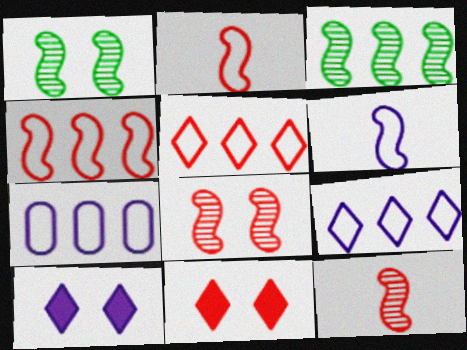[]